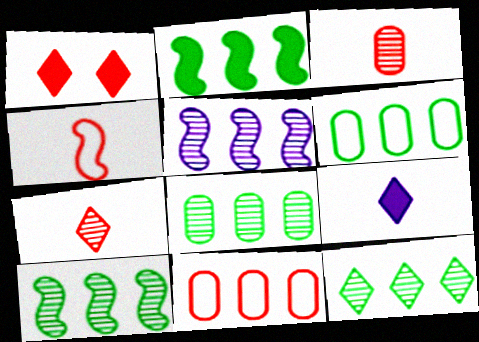[[2, 6, 12], 
[8, 10, 12]]